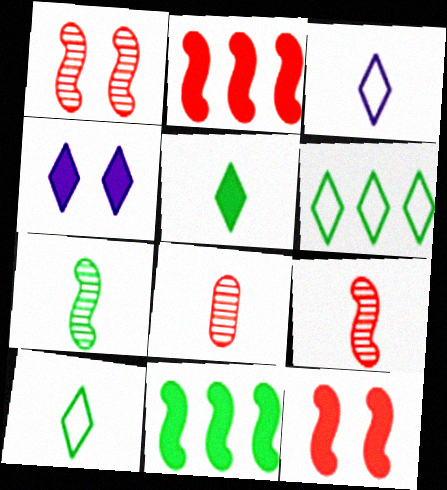[]